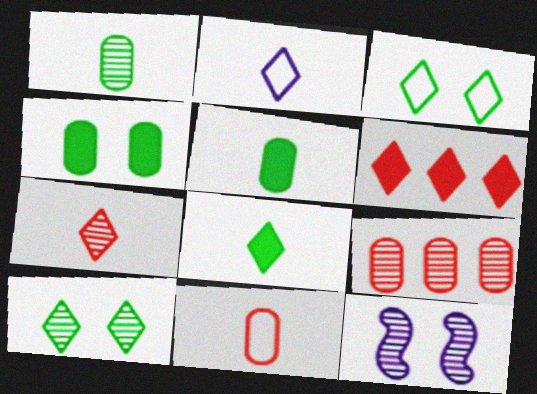[[2, 6, 10], 
[2, 7, 8]]